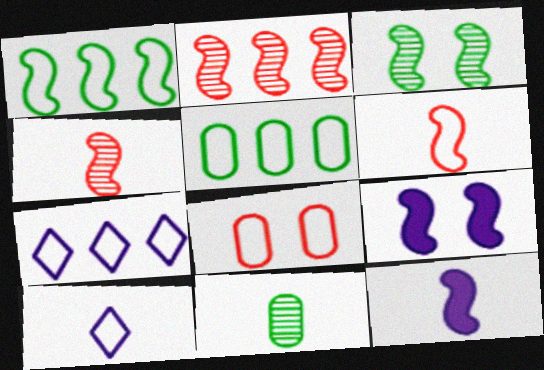[[1, 4, 9], 
[1, 8, 10]]